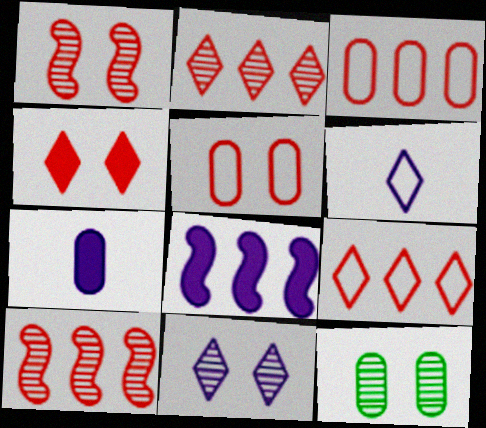[[1, 4, 5], 
[1, 11, 12], 
[3, 7, 12]]